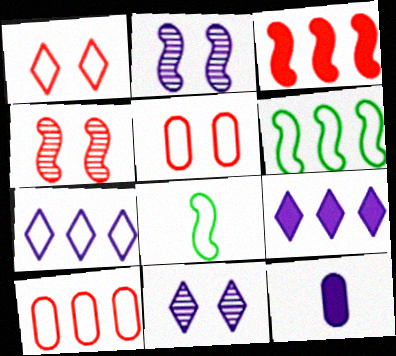[[2, 3, 8], 
[2, 7, 12], 
[5, 7, 8], 
[6, 7, 10]]